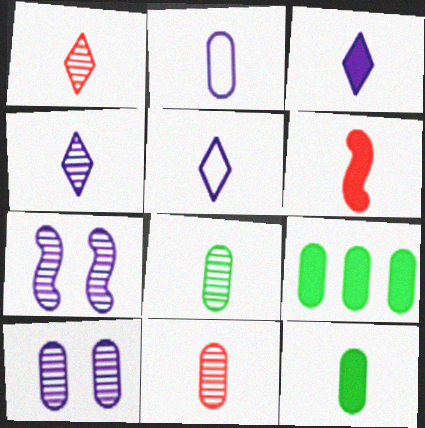[[2, 11, 12], 
[3, 4, 5], 
[3, 6, 12], 
[5, 6, 8]]